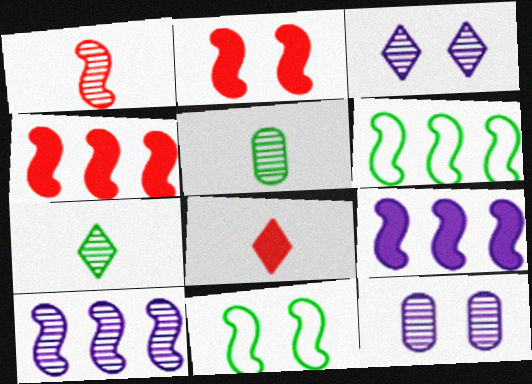[[1, 9, 11], 
[4, 6, 10], 
[6, 8, 12]]